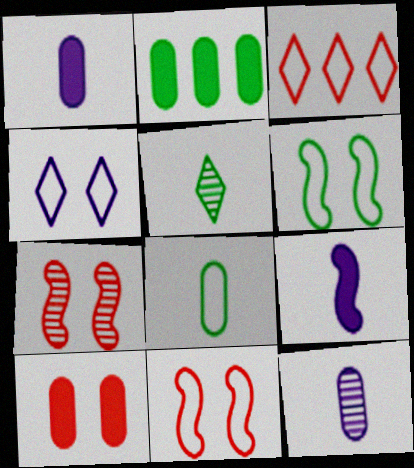[[1, 2, 10], 
[2, 5, 6]]